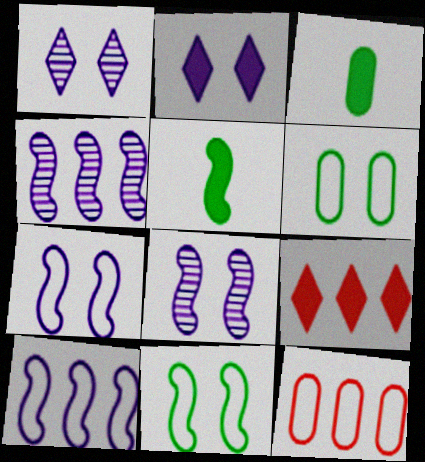[[1, 5, 12]]